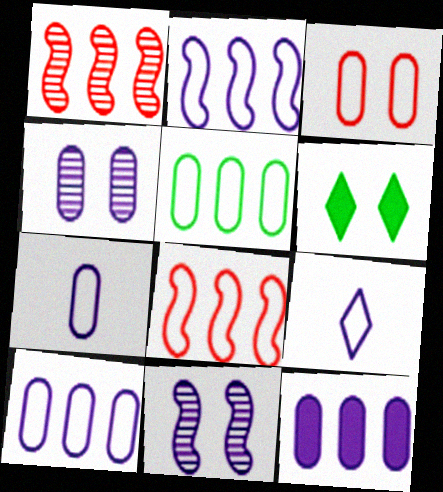[[1, 6, 7], 
[3, 5, 7], 
[3, 6, 11], 
[4, 7, 12], 
[9, 11, 12]]